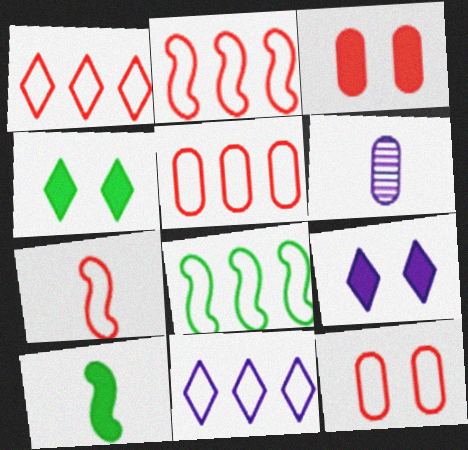[[1, 2, 5], 
[1, 7, 12], 
[2, 4, 6], 
[5, 8, 11]]